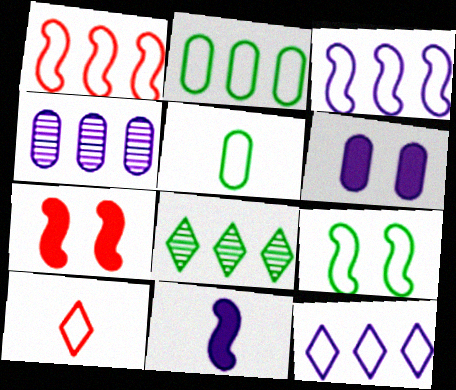[[1, 2, 12]]